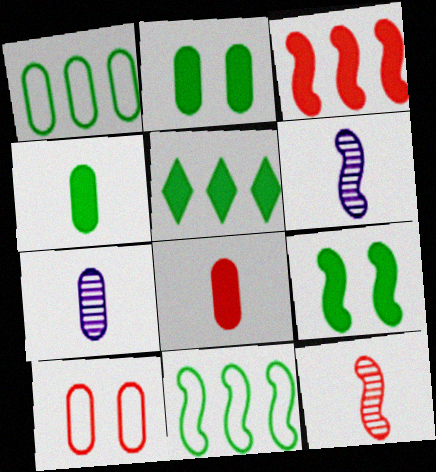[[4, 5, 9], 
[5, 6, 10]]